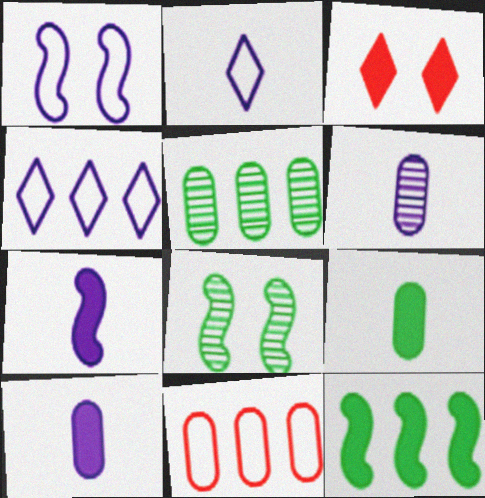[[2, 6, 7], 
[3, 10, 12]]